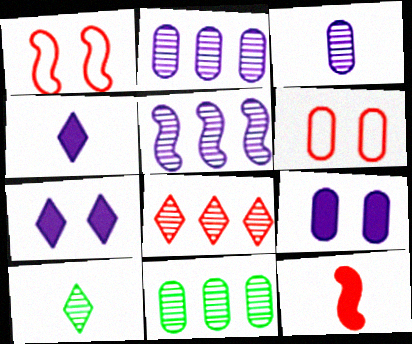[[1, 4, 11], 
[5, 8, 11], 
[6, 8, 12]]